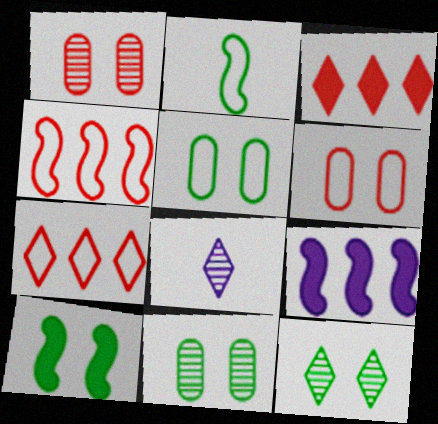[[5, 10, 12]]